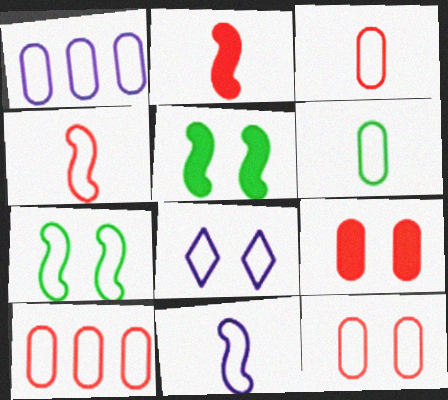[[1, 6, 12], 
[1, 8, 11], 
[3, 10, 12], 
[7, 8, 12]]